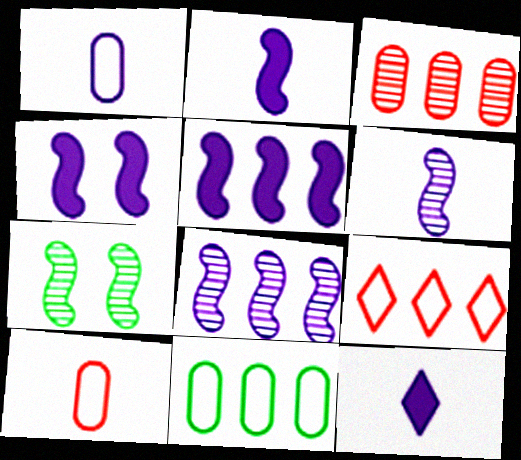[[1, 6, 12], 
[2, 4, 5]]